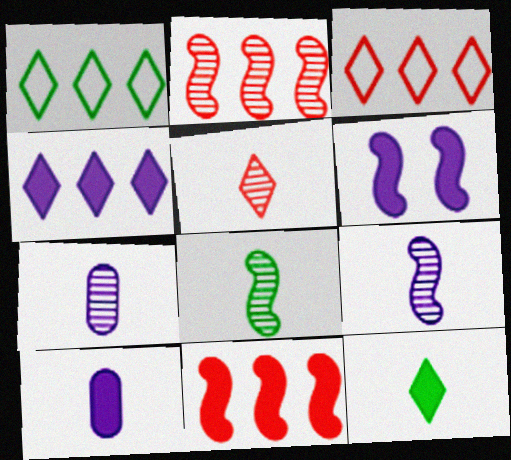[[4, 6, 10], 
[5, 7, 8]]